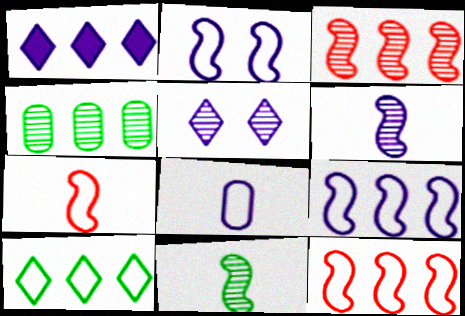[[1, 4, 12]]